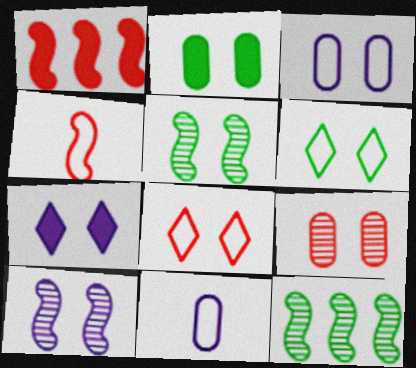[[2, 3, 9], 
[2, 5, 6], 
[2, 8, 10], 
[3, 7, 10]]